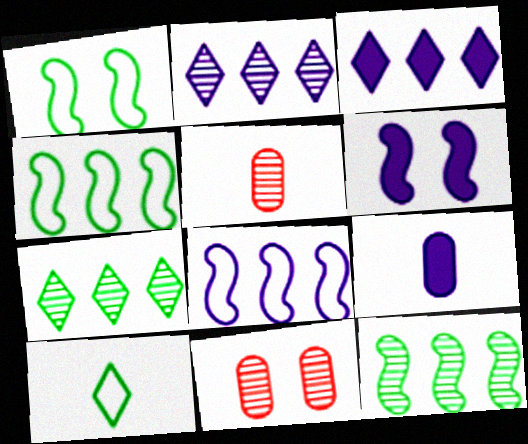[[1, 3, 5], 
[3, 6, 9]]